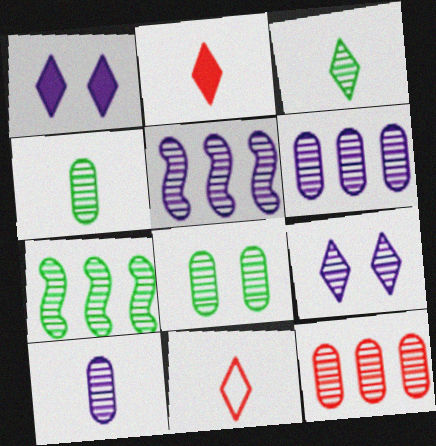[[3, 7, 8], 
[5, 9, 10], 
[8, 10, 12]]